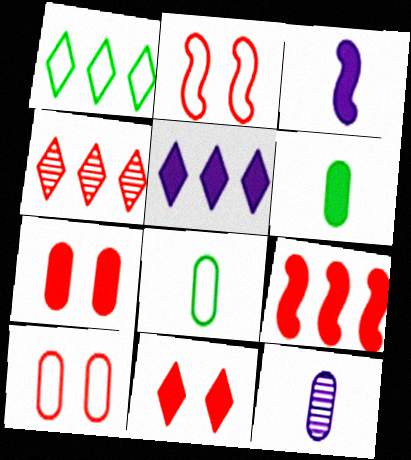[[1, 4, 5]]